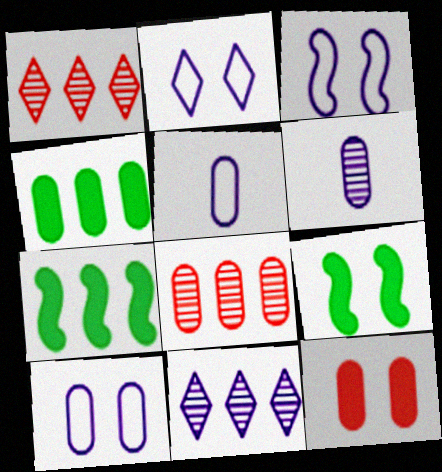[[1, 5, 9], 
[2, 3, 10]]